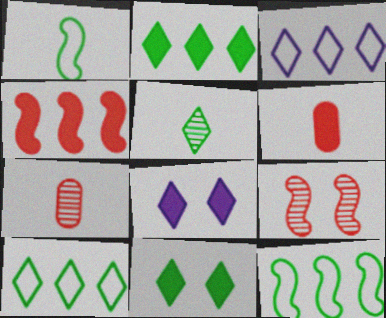[[5, 10, 11], 
[7, 8, 12]]